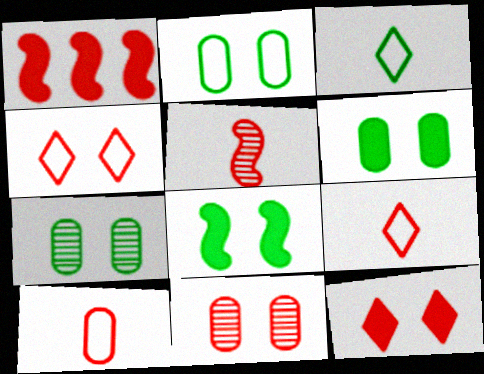[[1, 9, 11], 
[2, 6, 7]]